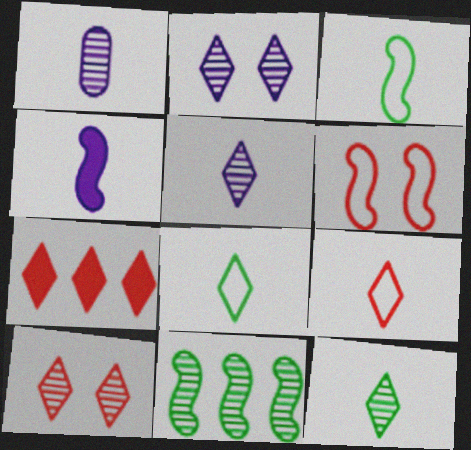[[1, 10, 11], 
[2, 7, 8], 
[4, 6, 11], 
[7, 9, 10]]